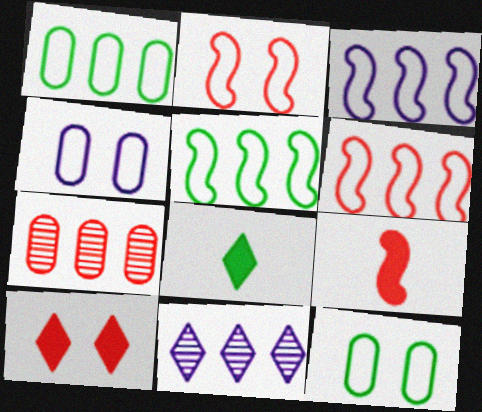[[3, 5, 6], 
[9, 11, 12]]